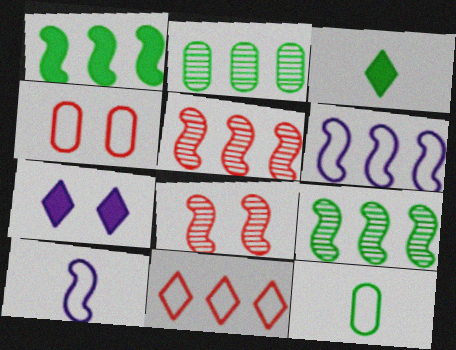[[1, 5, 6], 
[1, 8, 10], 
[5, 7, 12]]